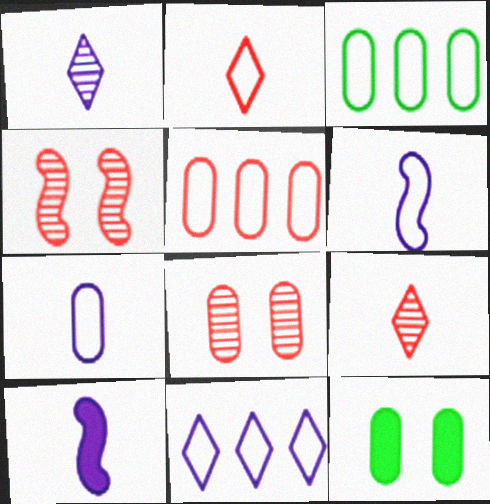[[1, 7, 10]]